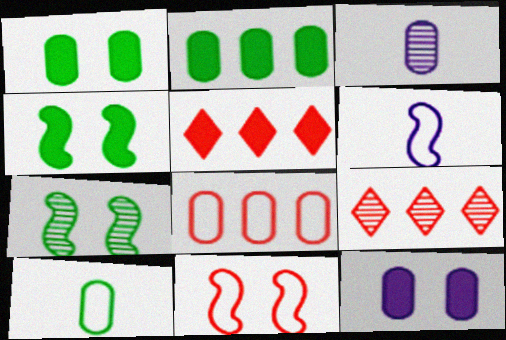[[1, 3, 8], 
[1, 6, 9], 
[3, 7, 9]]